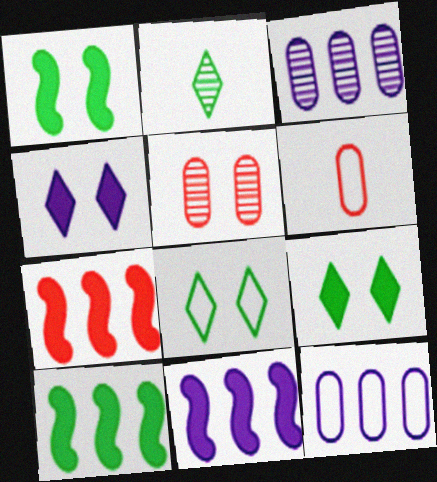[[7, 10, 11]]